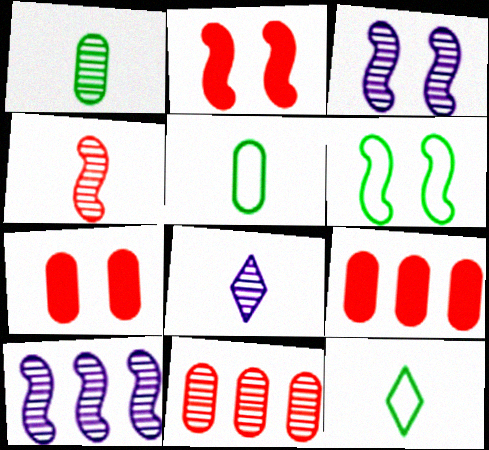[[1, 4, 8], 
[2, 3, 6], 
[3, 9, 12], 
[6, 8, 9], 
[7, 10, 12]]